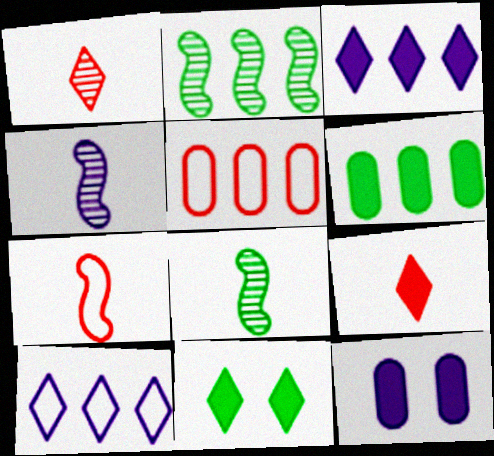[[1, 10, 11], 
[2, 3, 5], 
[3, 9, 11], 
[4, 5, 11], 
[4, 10, 12]]